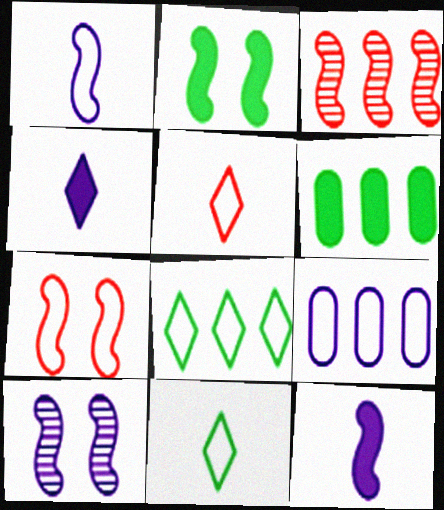[[1, 2, 3], 
[2, 7, 10], 
[4, 9, 10], 
[5, 6, 10], 
[7, 9, 11]]